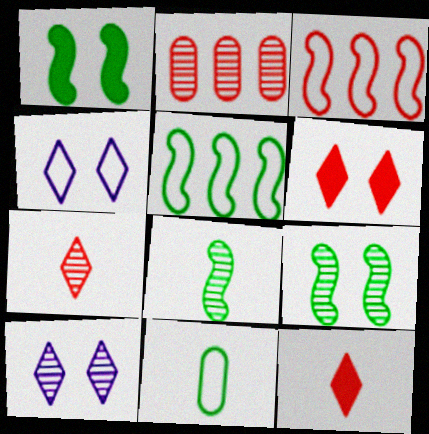[[1, 5, 8], 
[2, 8, 10], 
[3, 4, 11]]